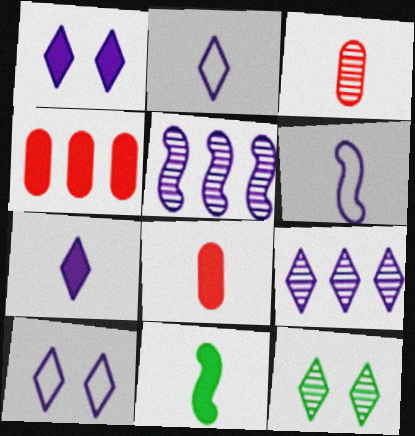[[1, 2, 9], 
[1, 4, 11], 
[2, 3, 11], 
[3, 5, 12], 
[4, 6, 12], 
[7, 8, 11], 
[7, 9, 10]]